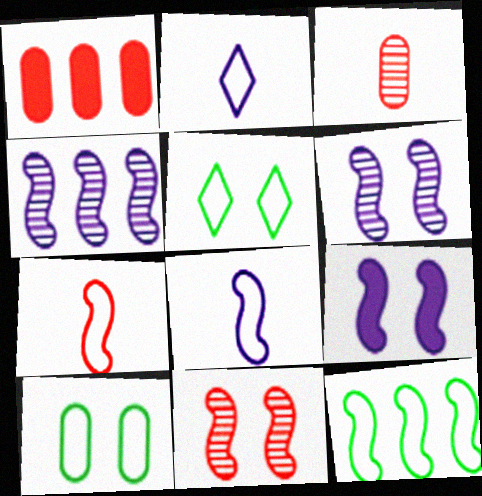[[4, 8, 9]]